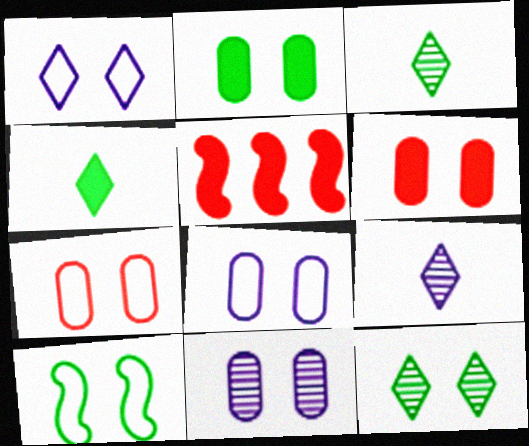[[1, 7, 10], 
[2, 7, 11], 
[2, 10, 12], 
[3, 5, 8]]